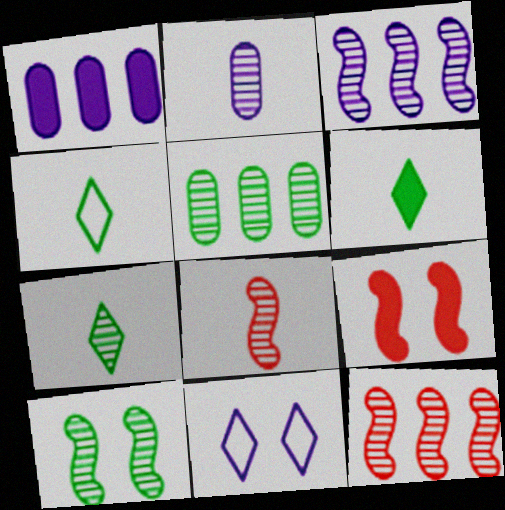[[1, 6, 9], 
[2, 7, 8], 
[3, 8, 10], 
[4, 6, 7], 
[5, 7, 10]]